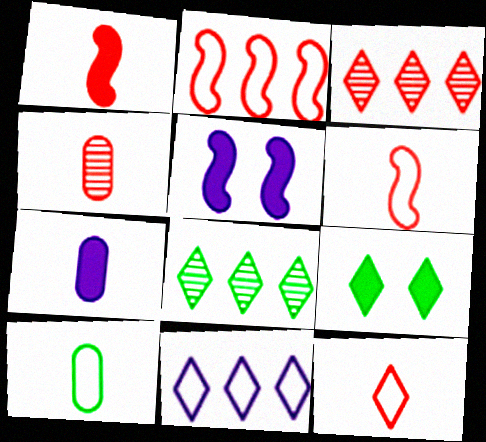[[1, 4, 12], 
[3, 5, 10], 
[4, 7, 10]]